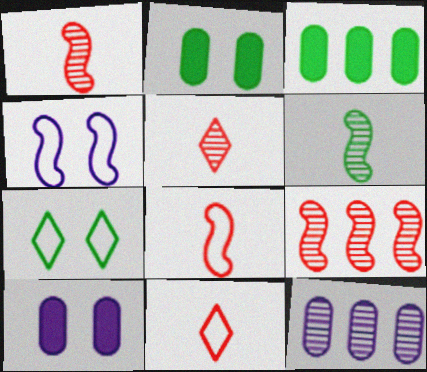[[3, 4, 5], 
[3, 6, 7]]